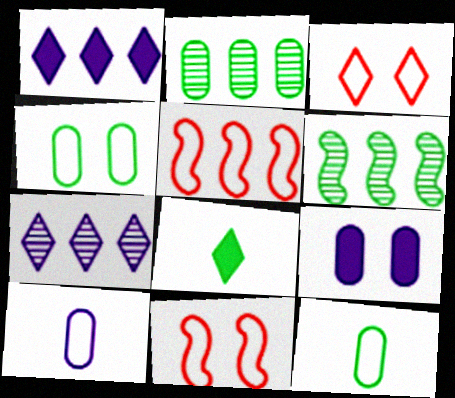[[1, 2, 5], 
[3, 7, 8], 
[4, 6, 8]]